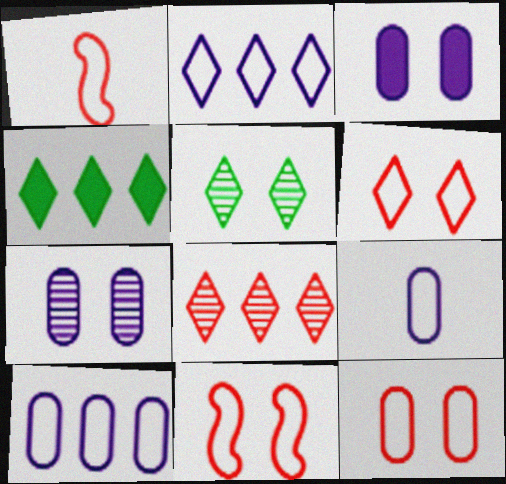[[1, 4, 7], 
[2, 4, 8], 
[3, 5, 11], 
[6, 11, 12]]